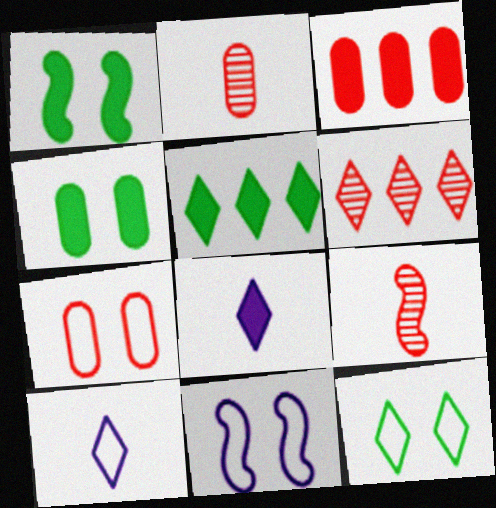[[1, 3, 8], 
[2, 3, 7], 
[2, 5, 11], 
[6, 8, 12], 
[7, 11, 12]]